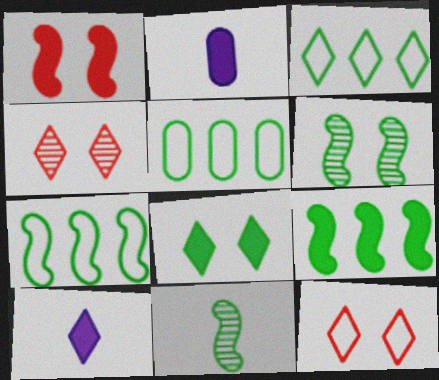[[2, 4, 7], 
[3, 4, 10], 
[3, 5, 7], 
[5, 8, 11]]